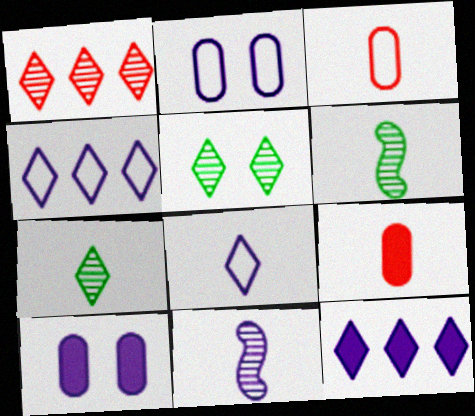[[2, 11, 12], 
[4, 10, 11], 
[6, 8, 9]]